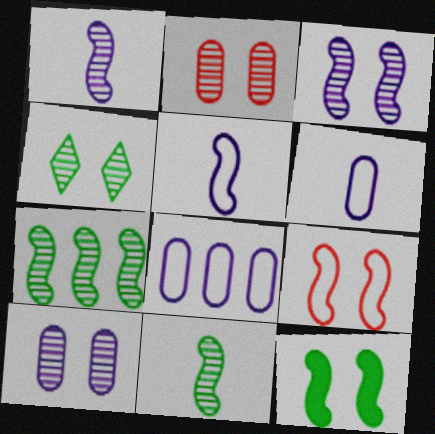[[2, 3, 4], 
[3, 9, 12]]